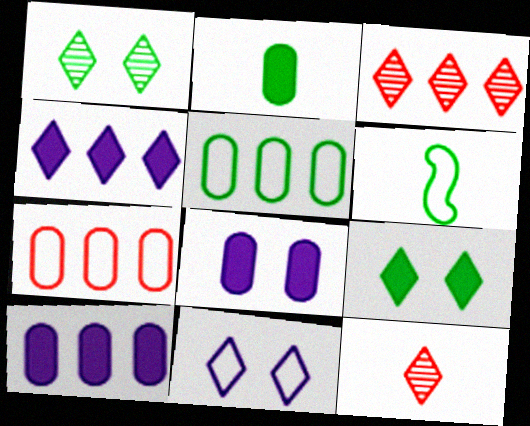[[3, 6, 8], 
[6, 7, 11]]